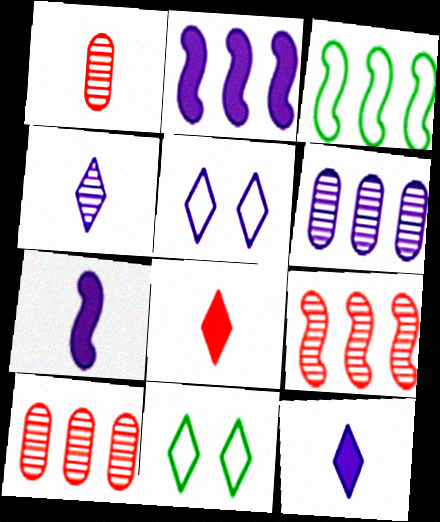[[1, 2, 11], 
[2, 3, 9], 
[5, 6, 7], 
[7, 10, 11]]